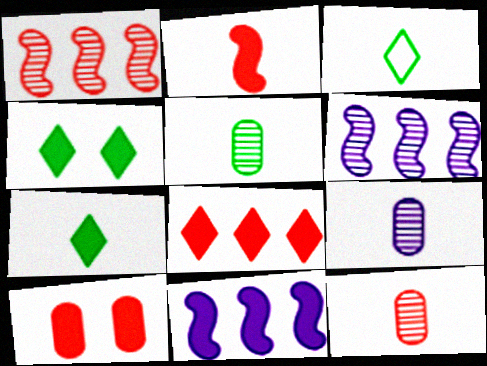[[2, 3, 9], 
[2, 8, 10], 
[3, 6, 10], 
[5, 9, 12], 
[7, 10, 11]]